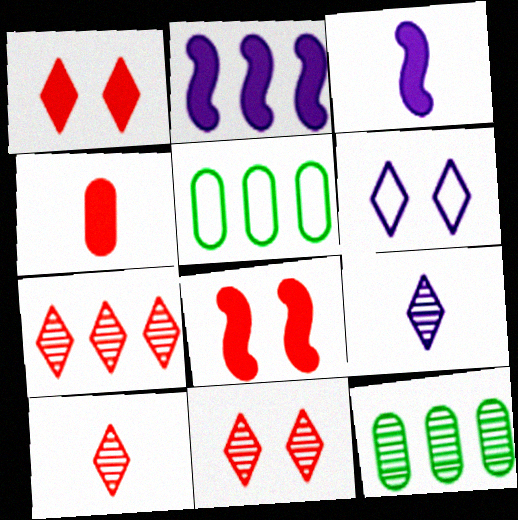[[2, 5, 7], 
[3, 5, 11], 
[5, 8, 9], 
[7, 10, 11]]